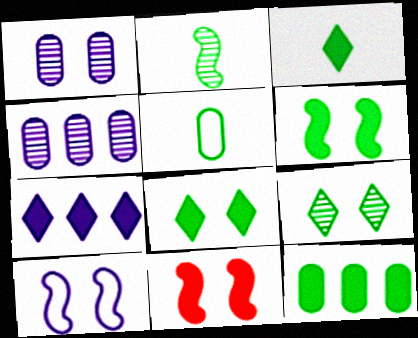[[2, 3, 5], 
[3, 6, 12]]